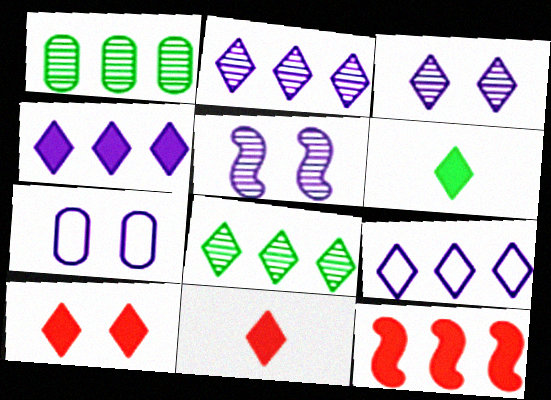[[1, 9, 12], 
[2, 4, 9], 
[4, 6, 10]]